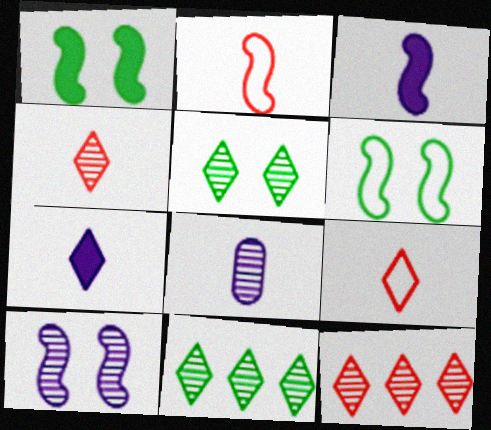[]